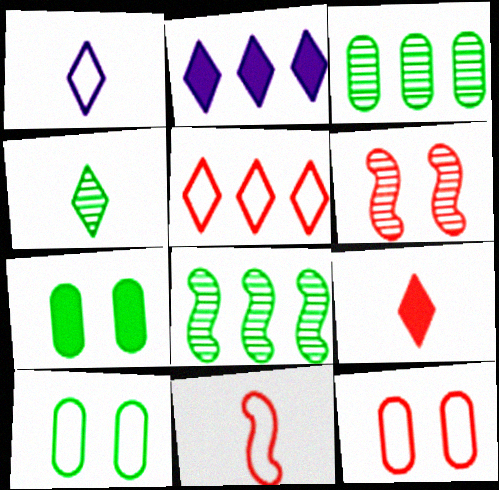[[1, 4, 9], 
[5, 11, 12]]